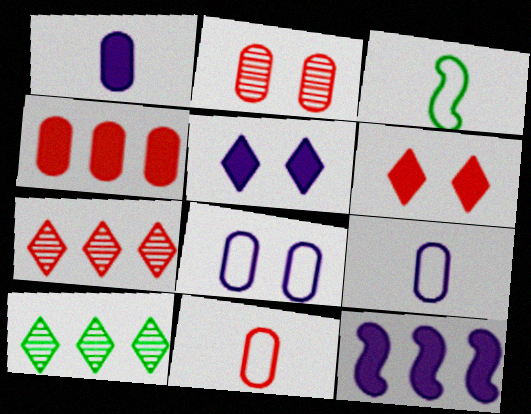[[1, 5, 12], 
[2, 4, 11]]